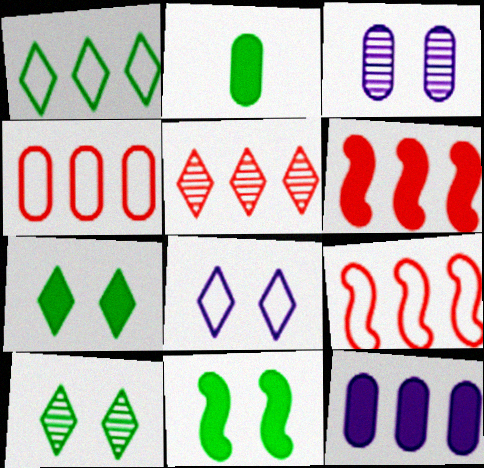[[2, 3, 4], 
[4, 5, 6]]